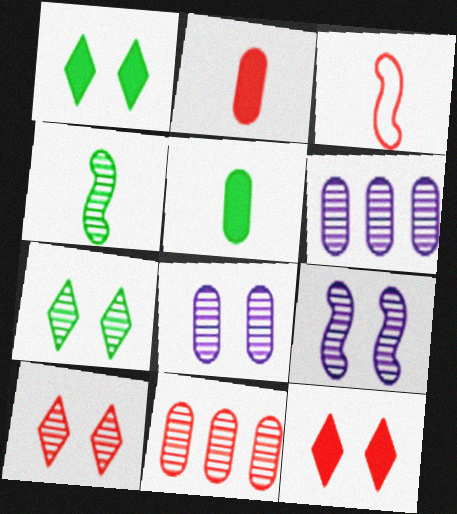[[1, 3, 6], 
[3, 11, 12], 
[4, 6, 10]]